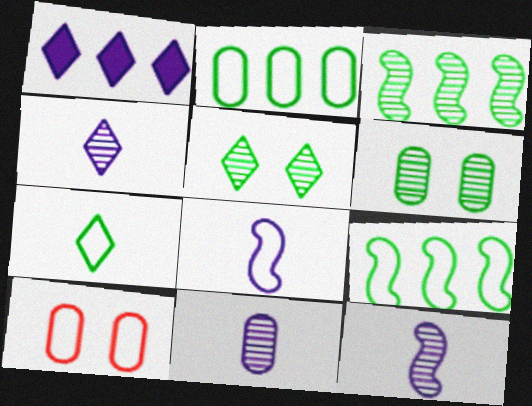[[4, 11, 12]]